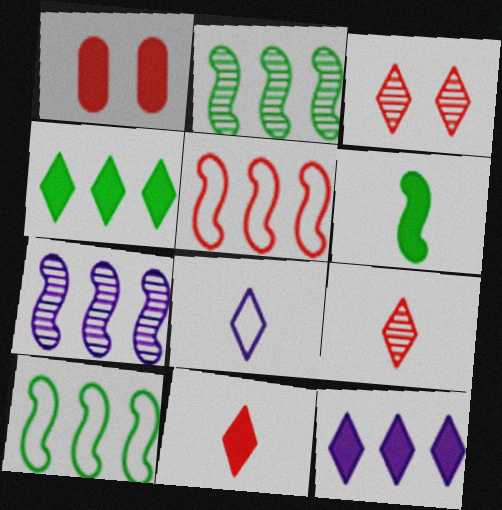[[1, 2, 8], 
[1, 5, 9], 
[1, 6, 12], 
[3, 4, 8]]